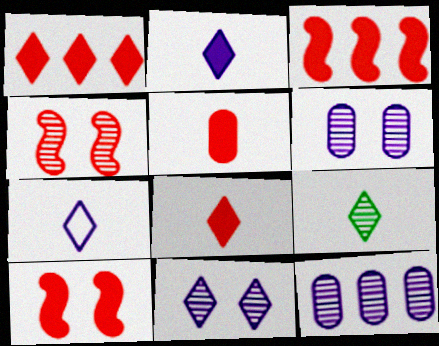[[1, 5, 10], 
[4, 9, 12], 
[7, 8, 9]]